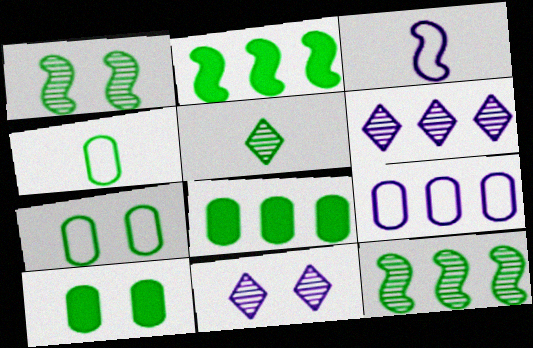[[2, 5, 7]]